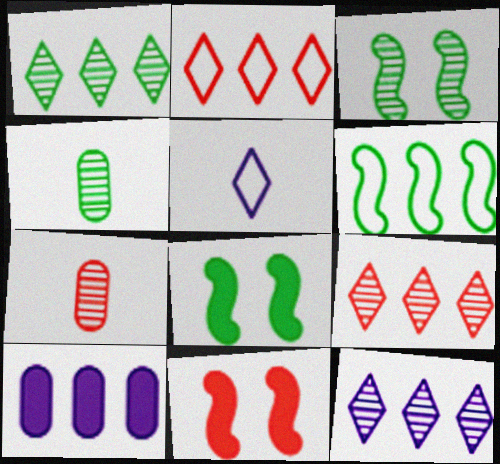[[1, 3, 4], 
[1, 9, 12], 
[2, 7, 11], 
[3, 7, 12], 
[6, 9, 10]]